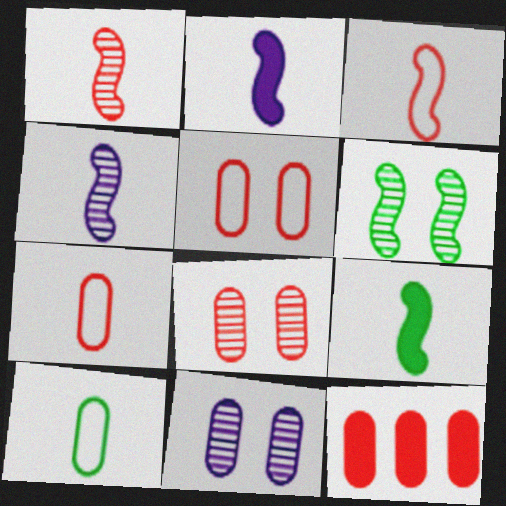[[3, 4, 9], 
[7, 8, 12], 
[10, 11, 12]]